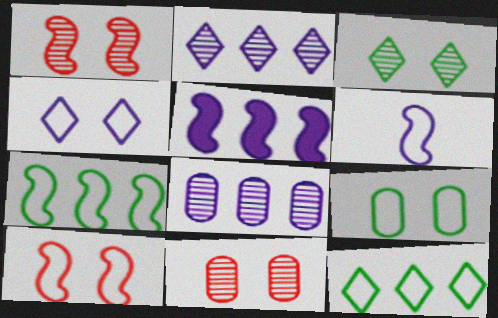[[4, 9, 10], 
[6, 7, 10]]